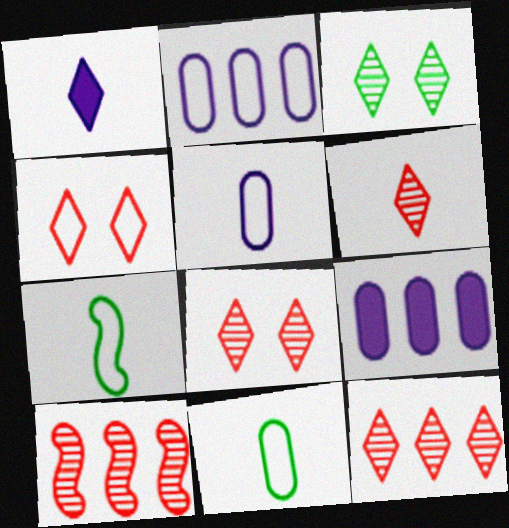[[2, 4, 7], 
[6, 8, 12], 
[7, 8, 9]]